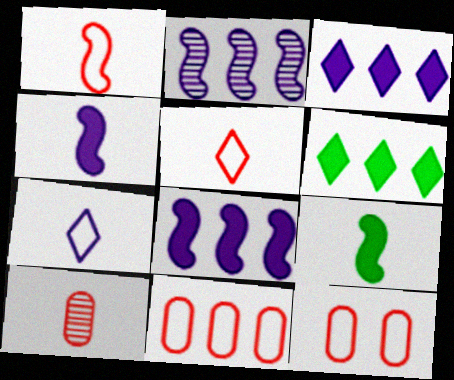[[2, 6, 11], 
[7, 9, 10]]